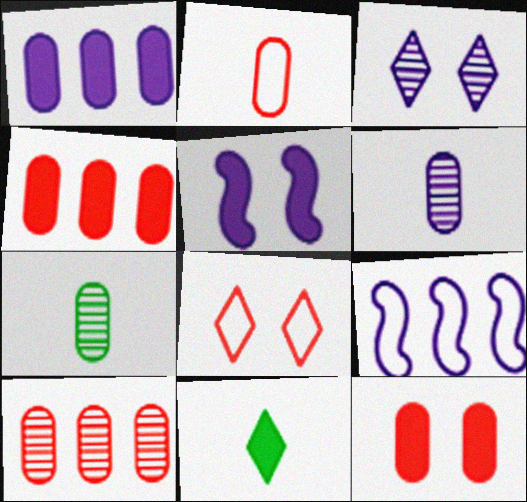[[2, 10, 12], 
[4, 5, 11]]